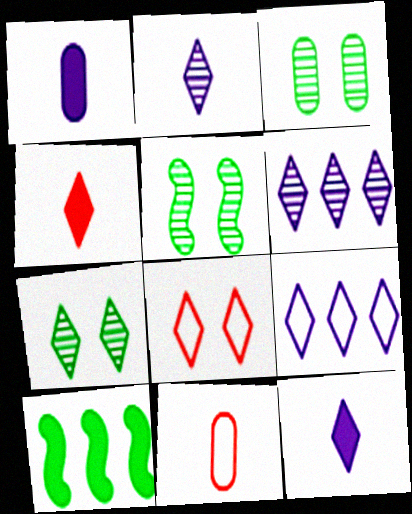[[3, 5, 7], 
[4, 7, 9]]